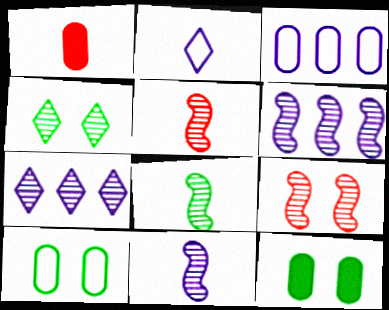[[1, 2, 8], 
[5, 8, 11], 
[6, 8, 9]]